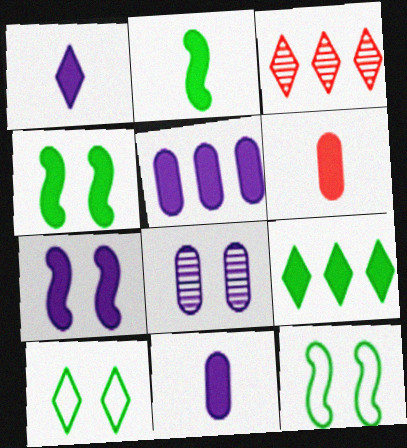[[1, 2, 6], 
[1, 3, 10], 
[1, 5, 7], 
[3, 11, 12], 
[6, 7, 9]]